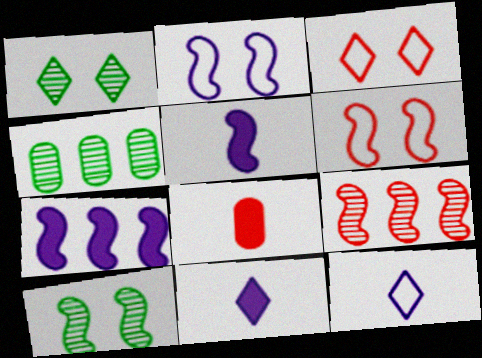[[3, 4, 5], 
[3, 8, 9], 
[4, 6, 11]]